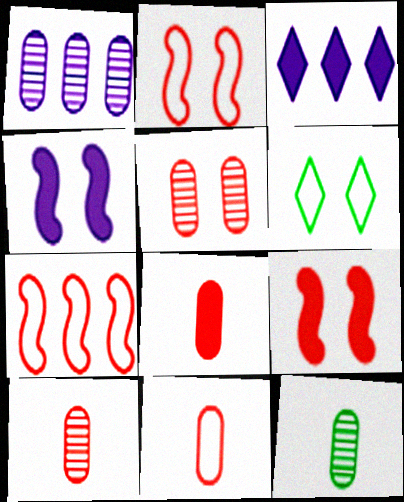[[1, 5, 12], 
[2, 3, 12], 
[4, 5, 6], 
[8, 10, 11]]